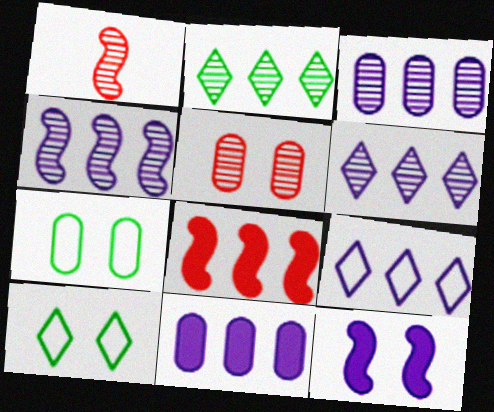[[1, 10, 11], 
[3, 4, 6], 
[4, 9, 11], 
[5, 10, 12]]